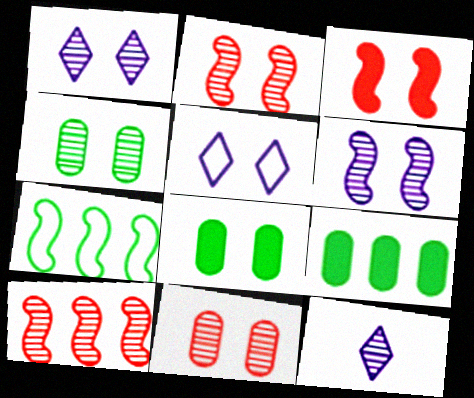[[1, 2, 4], 
[2, 5, 8], 
[3, 4, 5], 
[4, 10, 12]]